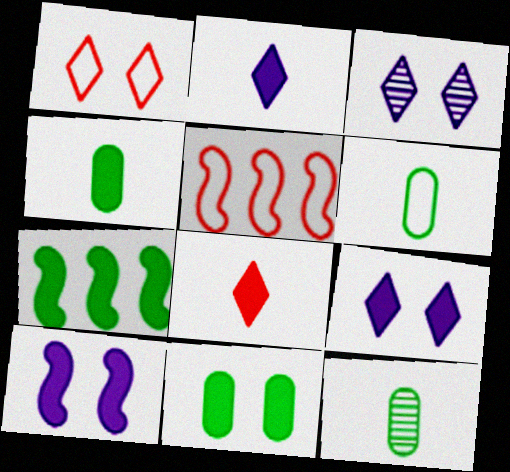[[3, 4, 5], 
[4, 6, 12], 
[5, 9, 12]]